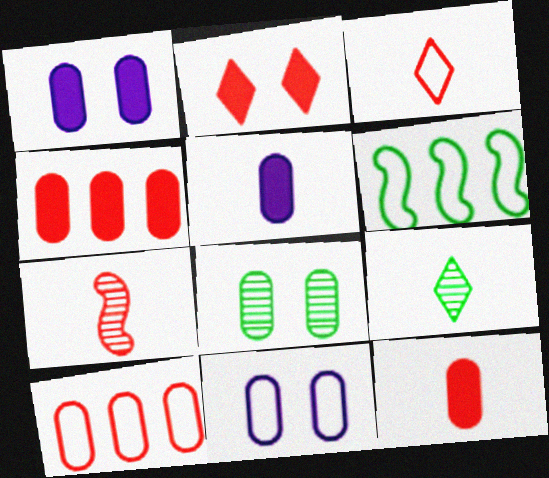[[2, 7, 10], 
[3, 6, 11], 
[3, 7, 12], 
[5, 8, 10]]